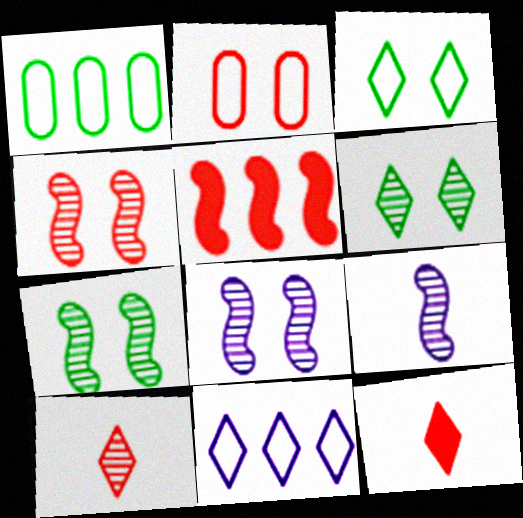[[1, 8, 12], 
[2, 5, 10], 
[4, 7, 8], 
[6, 11, 12]]